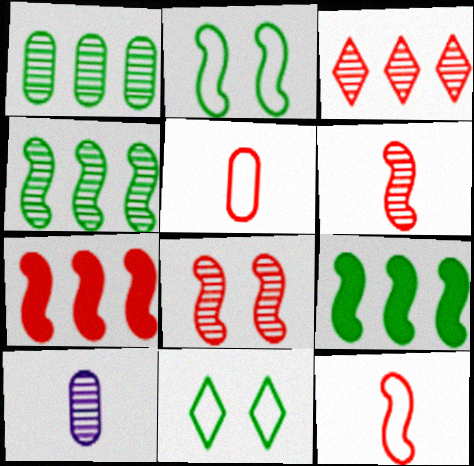[[7, 8, 12], 
[7, 10, 11]]